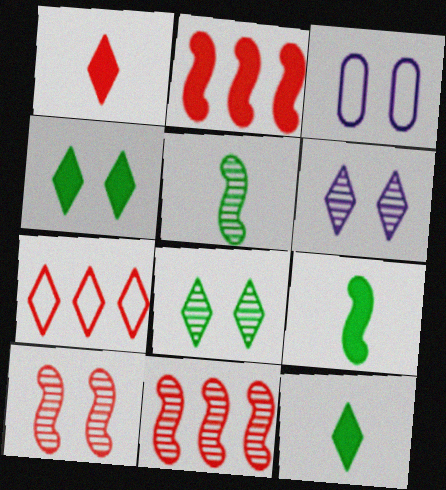[[3, 4, 10], 
[3, 11, 12], 
[6, 7, 12]]